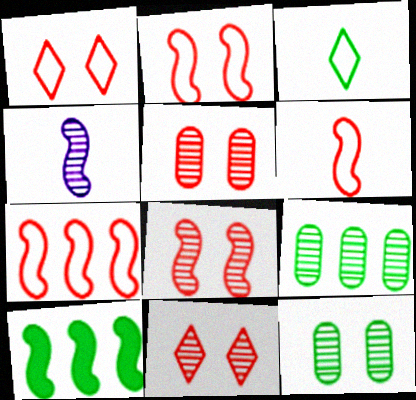[[2, 4, 10], 
[2, 6, 7], 
[3, 10, 12], 
[4, 9, 11], 
[5, 8, 11]]